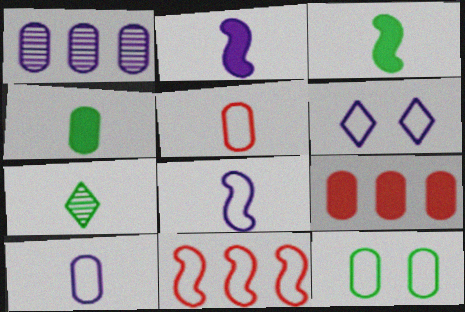[[1, 2, 6], 
[2, 5, 7]]